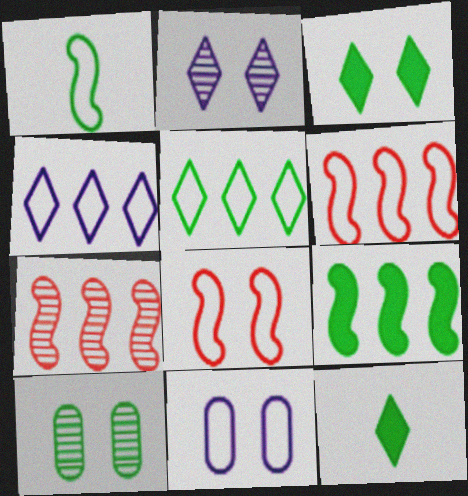[[7, 11, 12]]